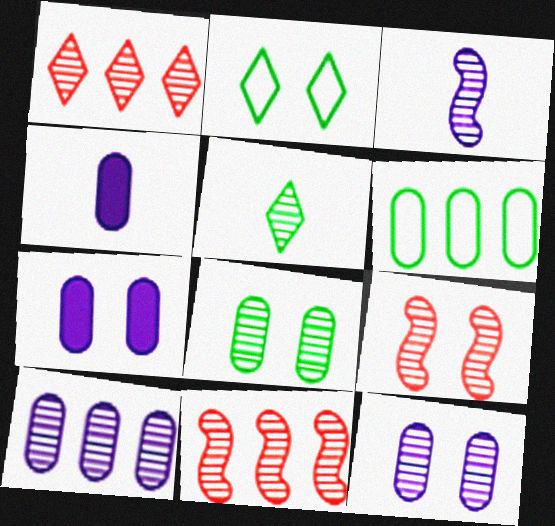[[1, 3, 8], 
[2, 4, 11], 
[2, 7, 9], 
[5, 9, 10], 
[5, 11, 12]]